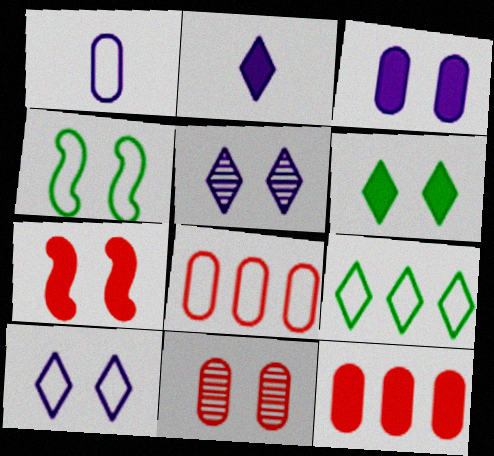[[3, 6, 7]]